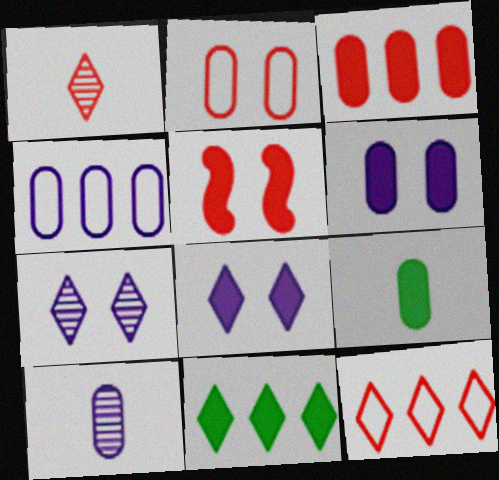[[3, 6, 9], 
[4, 6, 10]]